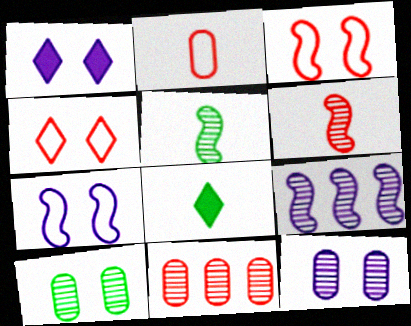[[1, 3, 10], 
[1, 7, 12], 
[7, 8, 11]]